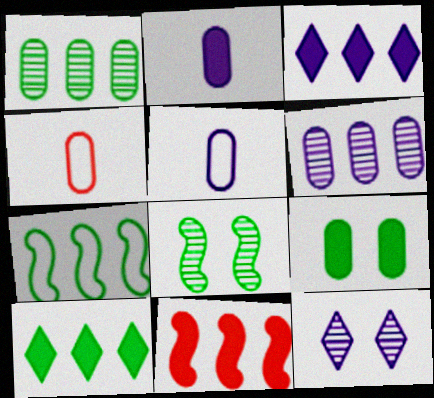[[1, 7, 10], 
[3, 4, 8], 
[4, 6, 9]]